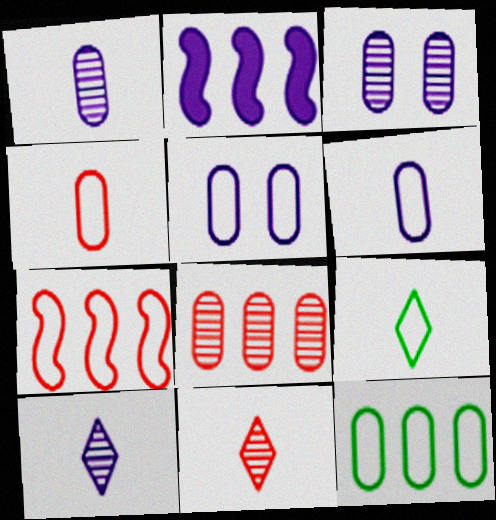[[2, 5, 10], 
[4, 5, 12], 
[5, 7, 9]]